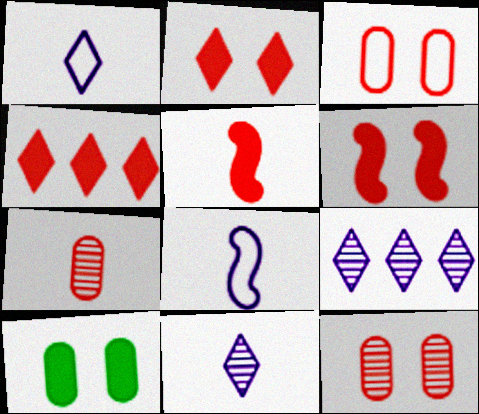[]